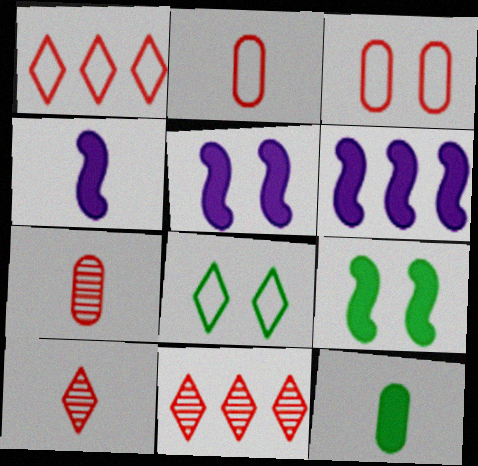[[4, 5, 6], 
[6, 7, 8]]